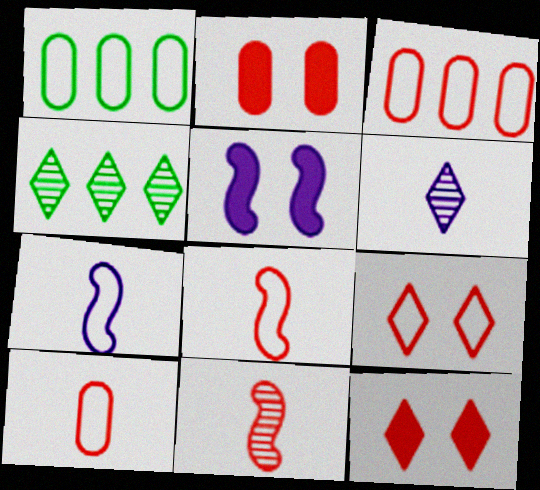[[1, 7, 9], 
[2, 4, 7], 
[3, 8, 9], 
[3, 11, 12], 
[4, 5, 10]]